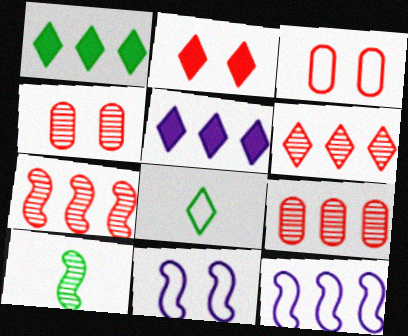[[1, 9, 12], 
[3, 5, 10], 
[3, 8, 12], 
[6, 7, 9]]